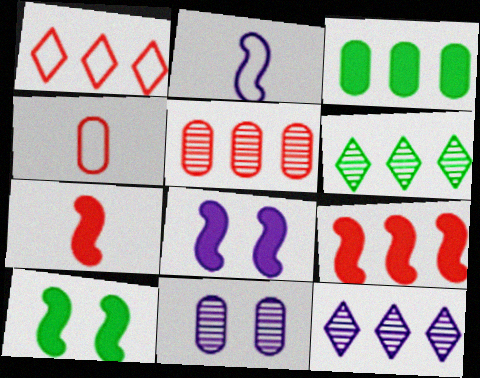[[1, 5, 9], 
[3, 4, 11], 
[4, 6, 8], 
[4, 10, 12]]